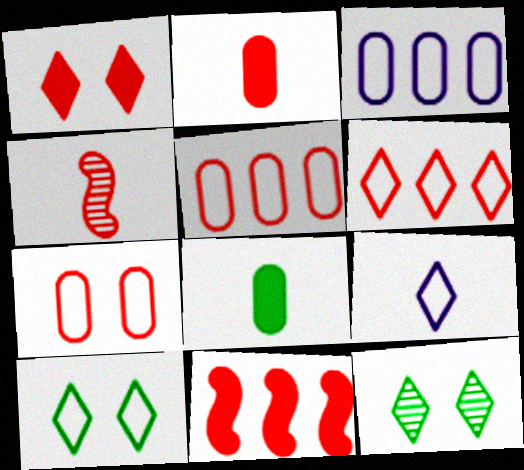[[1, 2, 11], 
[1, 4, 5], 
[4, 8, 9], 
[6, 9, 10]]